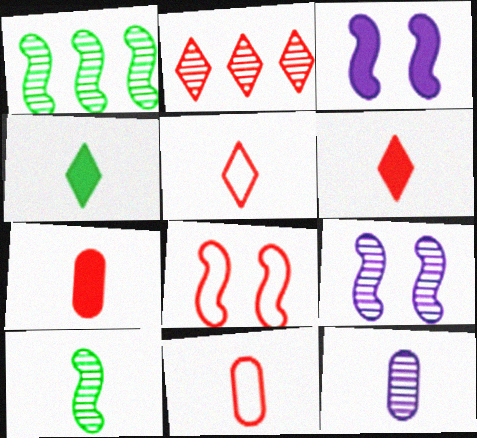[[2, 7, 8]]